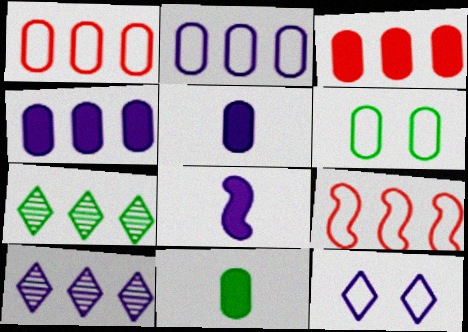[[4, 7, 9]]